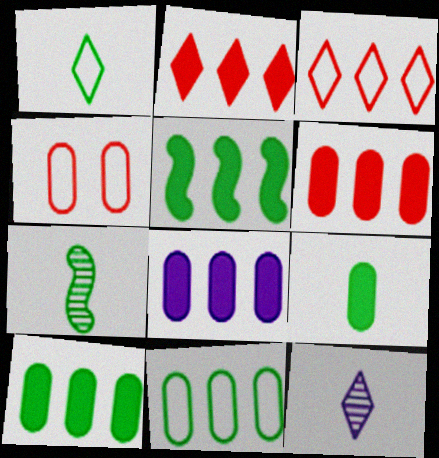[[1, 7, 9], 
[2, 5, 8], 
[4, 5, 12], 
[6, 8, 10]]